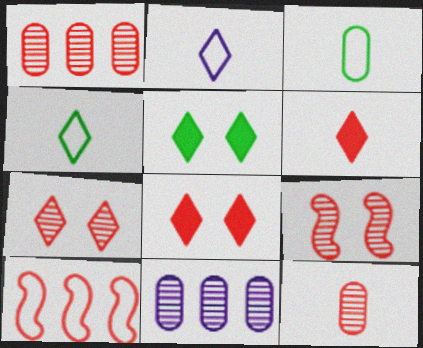[[8, 10, 12]]